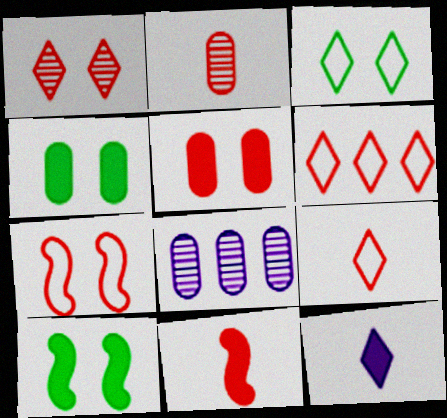[[1, 5, 7], 
[2, 9, 11], 
[3, 8, 11], 
[8, 9, 10]]